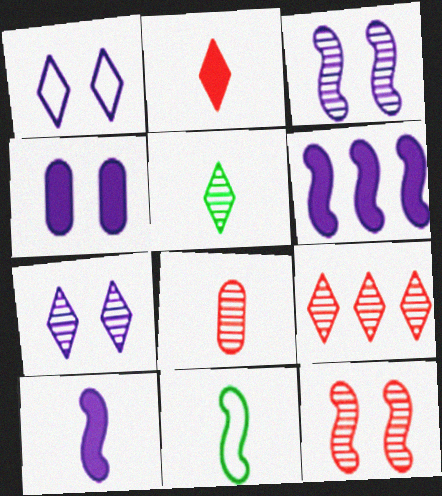[[1, 3, 4], 
[4, 9, 11], 
[5, 7, 9], 
[6, 11, 12], 
[8, 9, 12]]